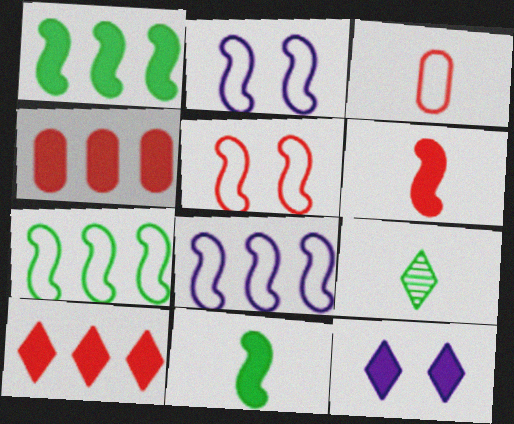[[2, 4, 9], 
[4, 11, 12]]